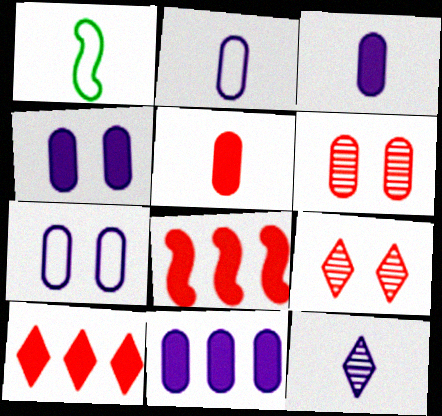[[1, 5, 12], 
[1, 9, 11], 
[3, 4, 11]]